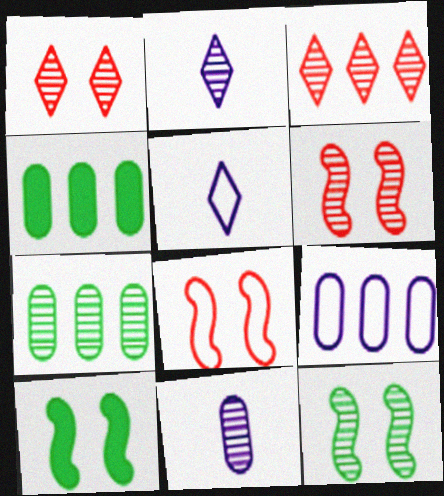[[2, 4, 8], 
[2, 6, 7], 
[3, 11, 12], 
[4, 5, 6]]